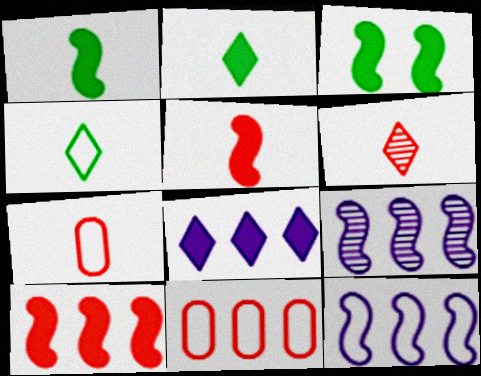[[5, 6, 7]]